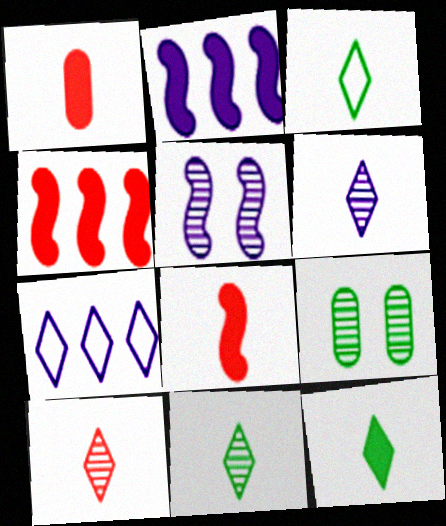[[3, 11, 12], 
[6, 10, 11], 
[7, 8, 9]]